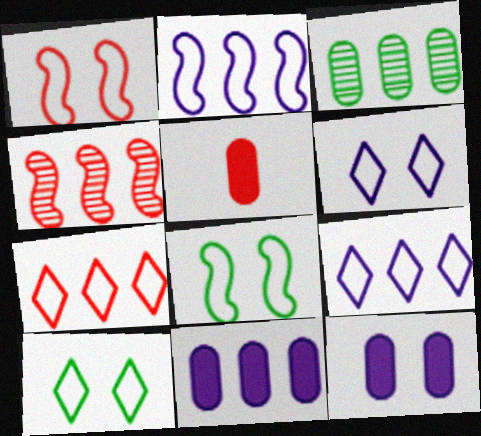[]